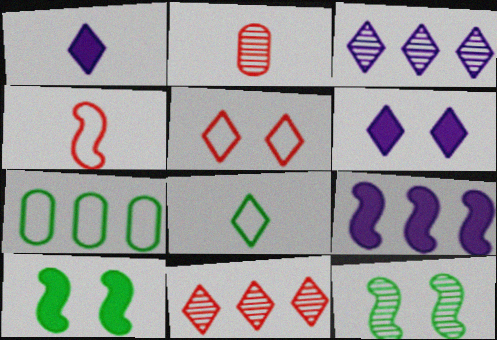[[2, 3, 12], 
[4, 9, 12], 
[6, 8, 11], 
[7, 9, 11]]